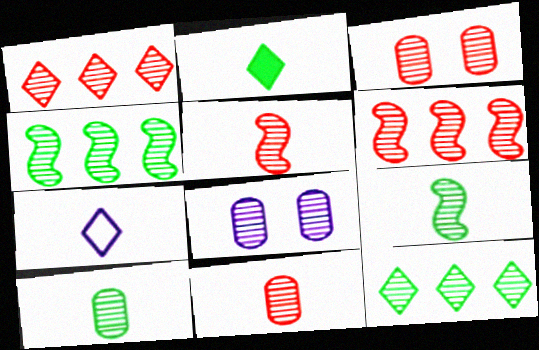[[1, 3, 5], 
[1, 8, 9], 
[5, 8, 12]]